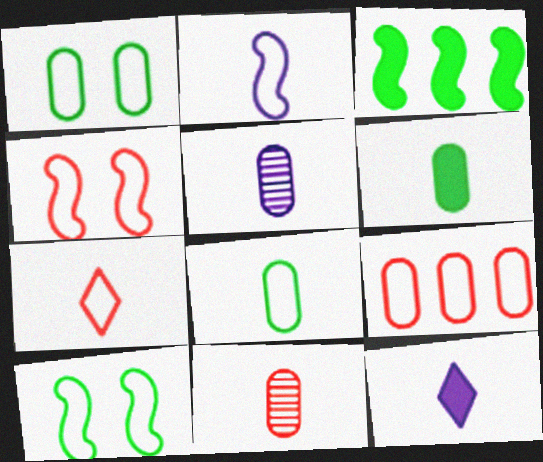[[2, 5, 12], 
[2, 7, 8], 
[4, 7, 9]]